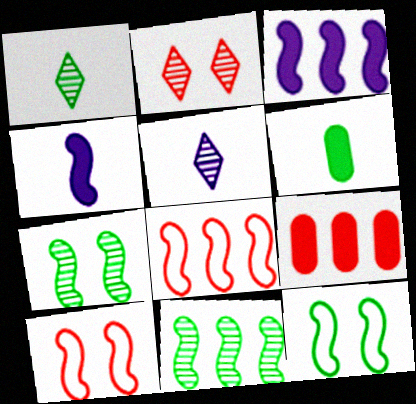[[3, 8, 11], 
[4, 7, 8], 
[4, 10, 11], 
[5, 9, 12]]